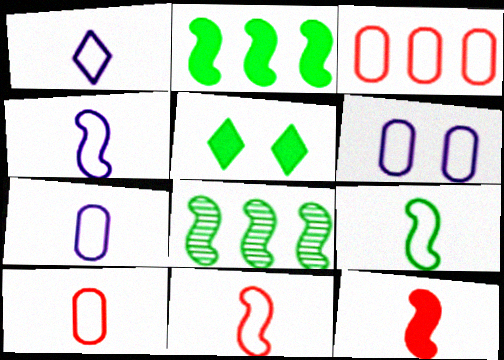[[1, 4, 7], 
[1, 9, 10], 
[4, 9, 11]]